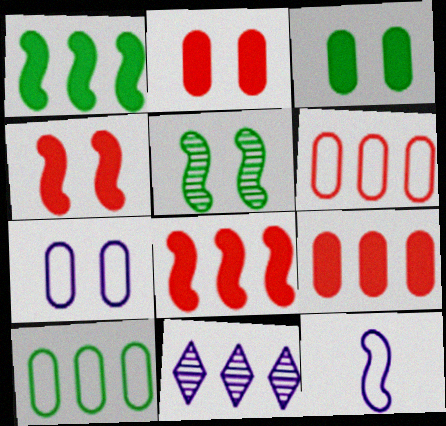[[1, 6, 11], 
[5, 8, 12], 
[8, 10, 11]]